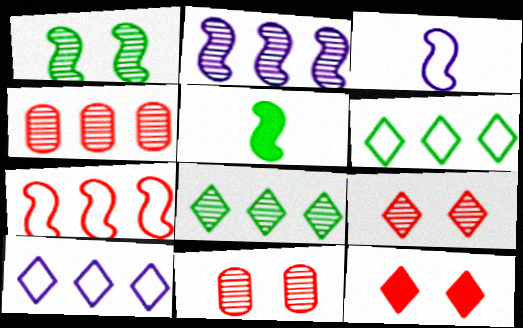[[2, 4, 8], 
[5, 10, 11]]